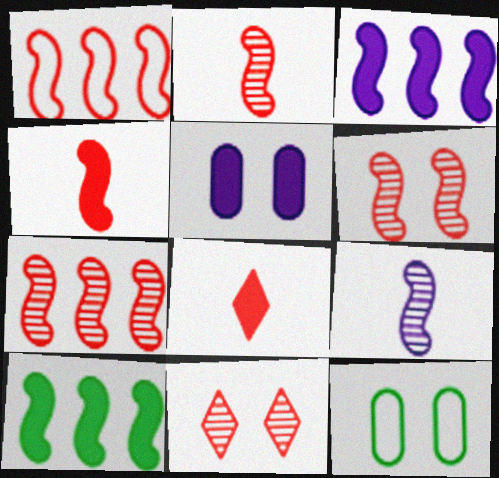[[1, 4, 6], 
[2, 6, 7], 
[5, 8, 10]]